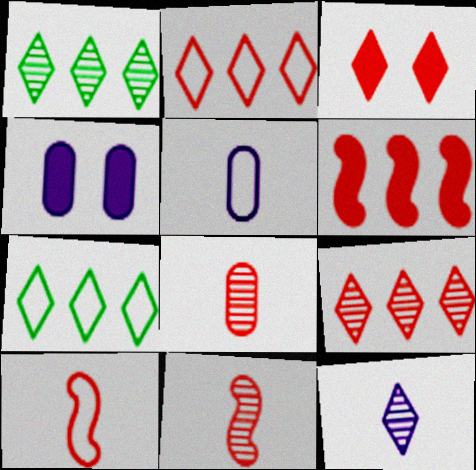[[1, 4, 10], 
[3, 7, 12], 
[4, 7, 11]]